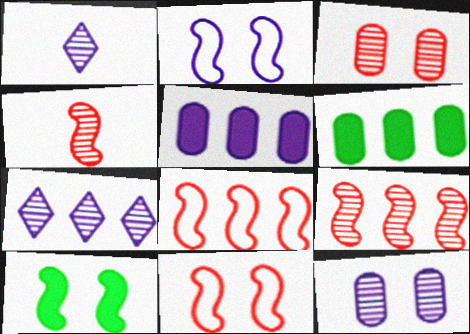[[1, 2, 5], 
[1, 6, 11], 
[6, 7, 8]]